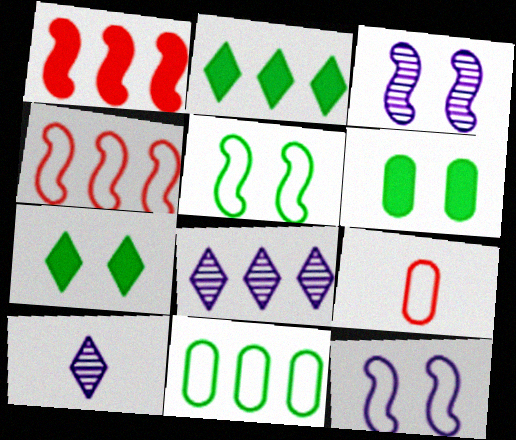[[1, 8, 11], 
[2, 3, 9], 
[4, 6, 10]]